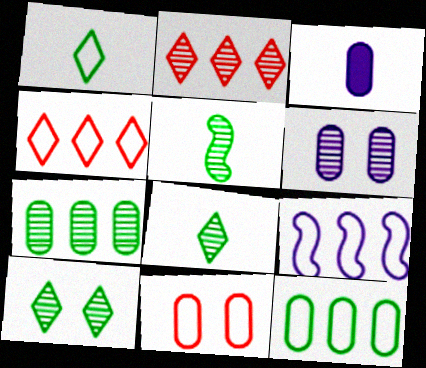[[1, 9, 11], 
[2, 5, 6], 
[3, 7, 11], 
[4, 9, 12], 
[5, 7, 10]]